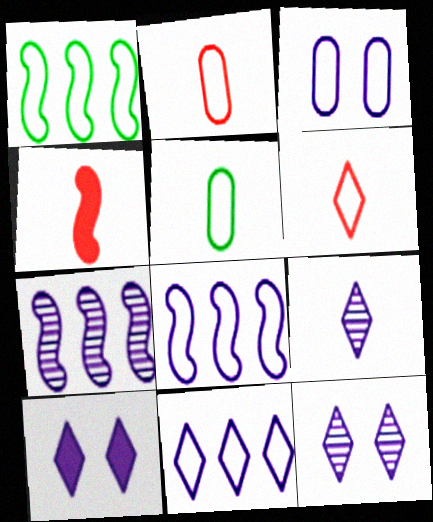[[1, 3, 6], 
[4, 5, 9], 
[9, 10, 11]]